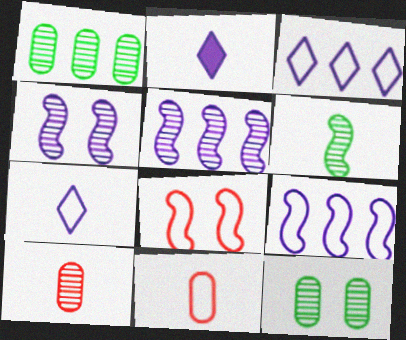[[1, 2, 8], 
[2, 6, 11]]